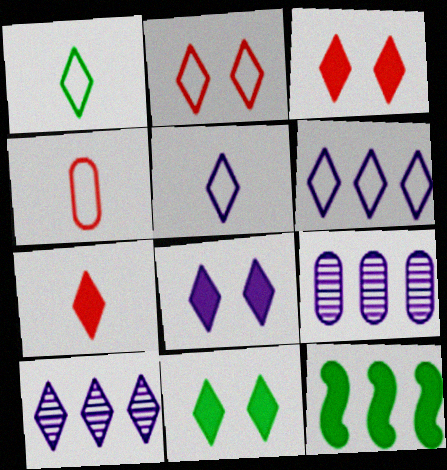[[1, 2, 6], 
[1, 3, 10], 
[3, 8, 11], 
[5, 8, 10]]